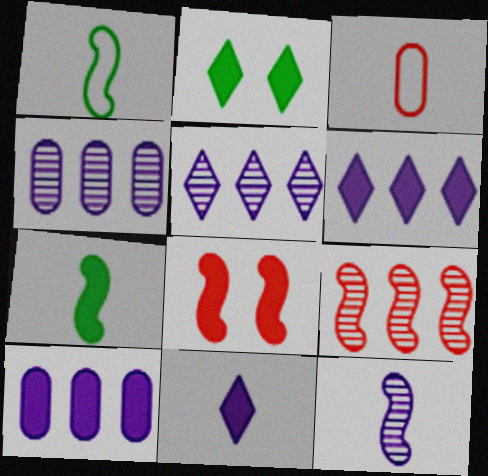[]